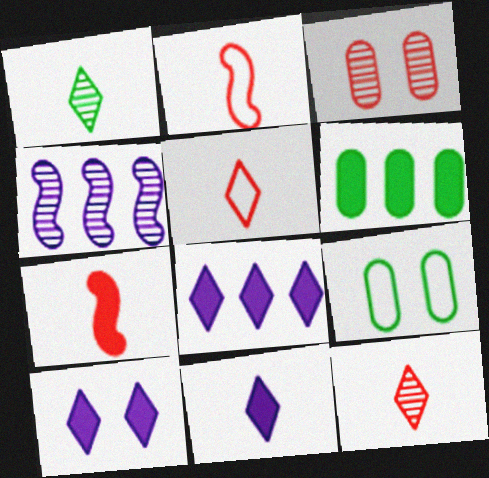[[1, 3, 4], 
[1, 5, 11], 
[6, 7, 10], 
[8, 10, 11]]